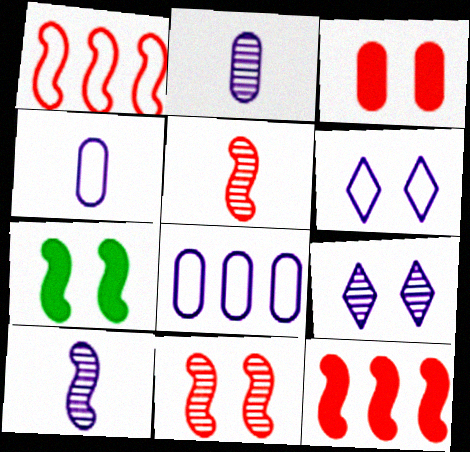[[1, 7, 10]]